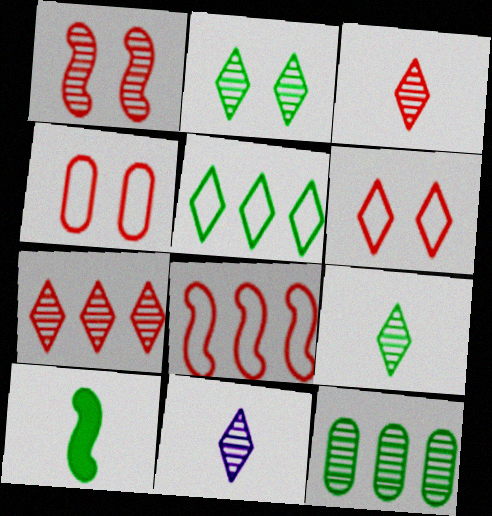[[1, 11, 12], 
[2, 7, 11], 
[3, 9, 11]]